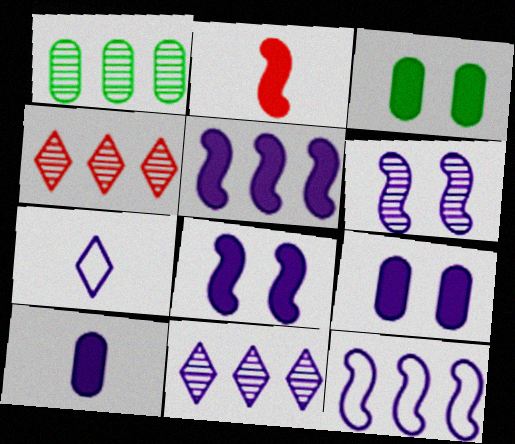[]